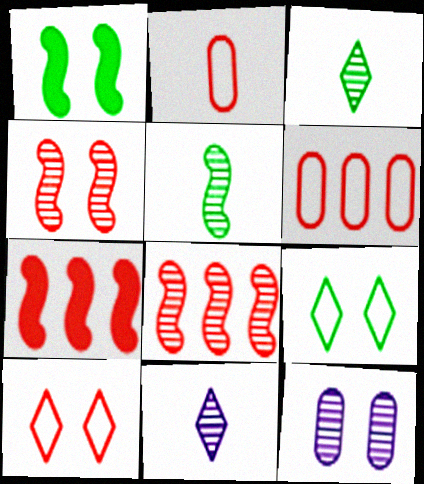[[1, 6, 11], 
[1, 10, 12], 
[3, 8, 12]]